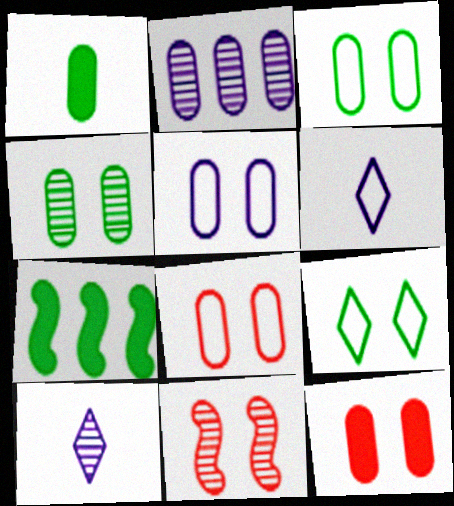[[1, 2, 8], 
[3, 5, 8], 
[4, 5, 12], 
[7, 8, 10]]